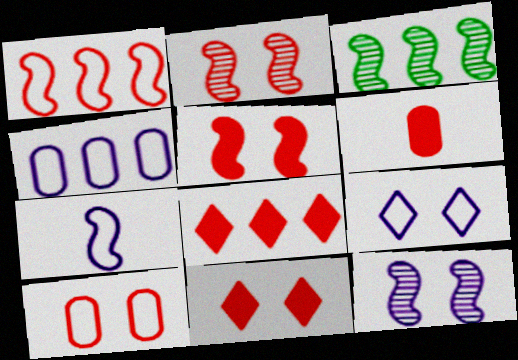[[2, 10, 11], 
[3, 4, 8], 
[3, 5, 7], 
[3, 6, 9], 
[4, 7, 9], 
[5, 6, 8]]